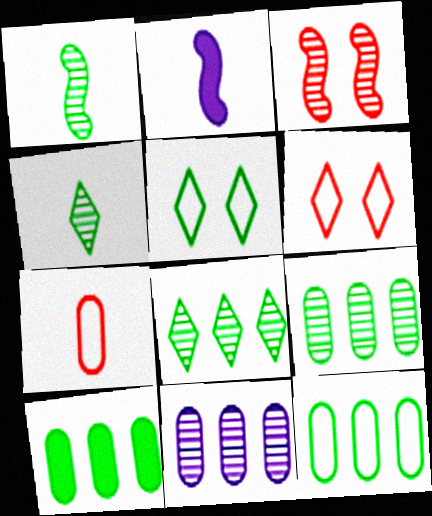[[1, 5, 10], 
[2, 4, 7], 
[2, 6, 9], 
[3, 4, 11], 
[9, 10, 12]]